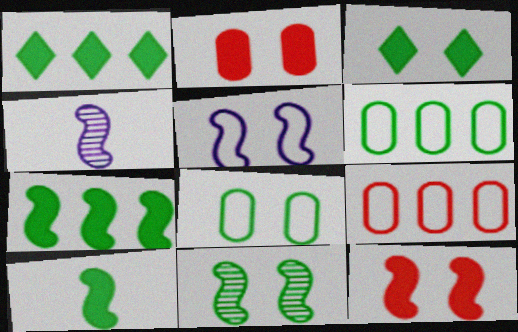[[3, 4, 9], 
[3, 8, 11], 
[5, 11, 12]]